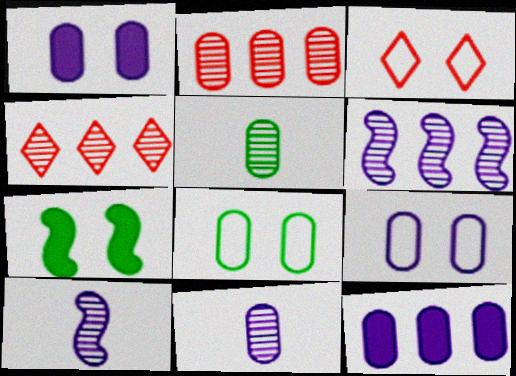[[9, 11, 12]]